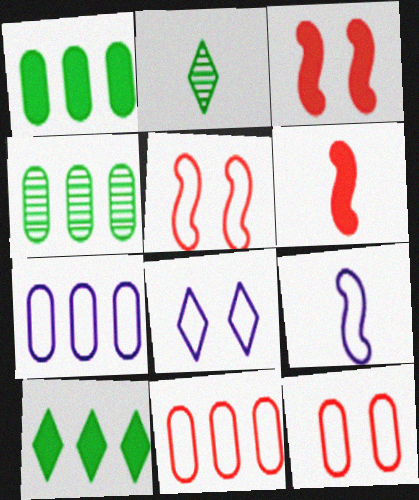[[2, 3, 7], 
[4, 6, 8], 
[7, 8, 9]]